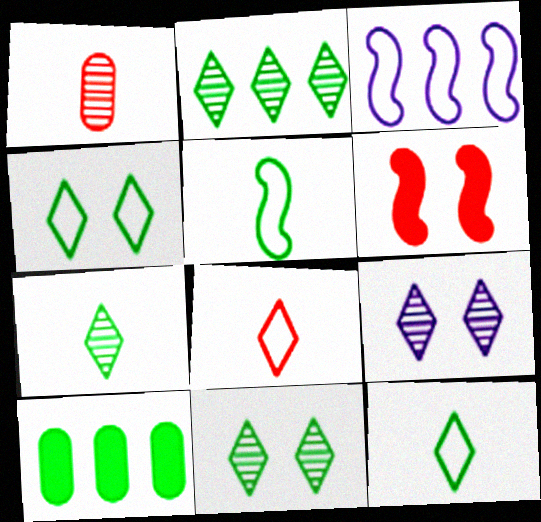[[2, 7, 11], 
[5, 10, 11]]